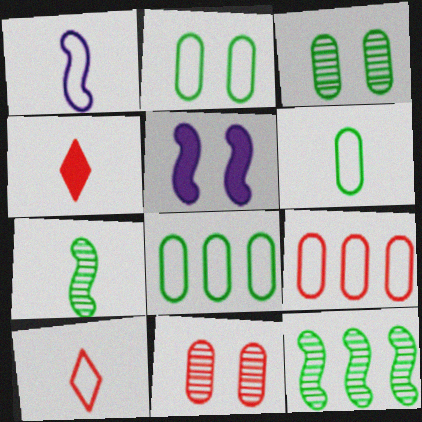[[1, 6, 10], 
[2, 6, 8]]